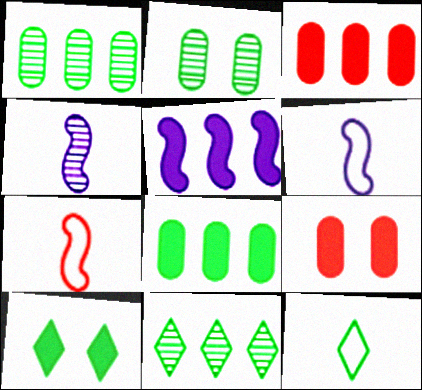[[6, 9, 11], 
[10, 11, 12]]